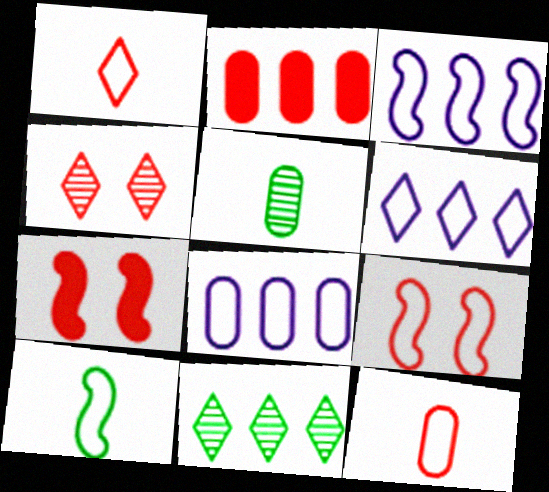[[2, 3, 11], 
[3, 6, 8], 
[3, 9, 10], 
[5, 6, 7]]